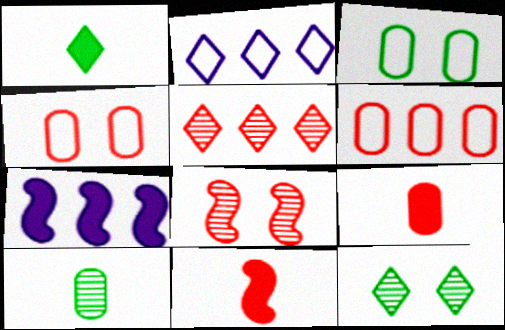[[4, 5, 11]]